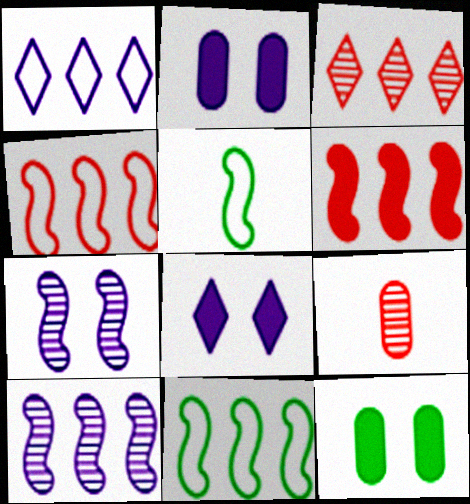[[2, 3, 5], 
[5, 6, 7], 
[6, 10, 11], 
[8, 9, 11]]